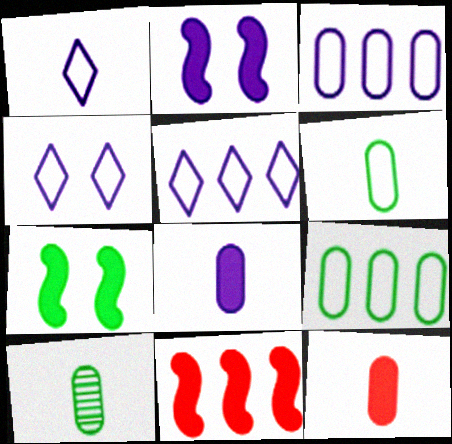[[1, 4, 5], 
[4, 10, 11]]